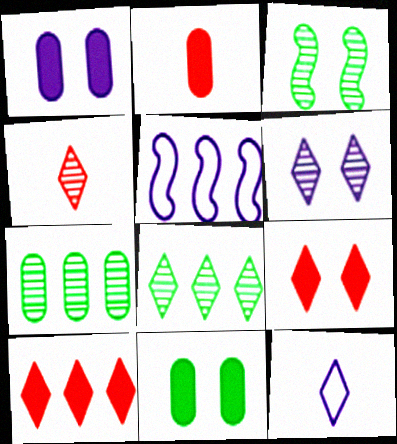[[4, 5, 11], 
[4, 6, 8], 
[5, 7, 10], 
[8, 9, 12]]